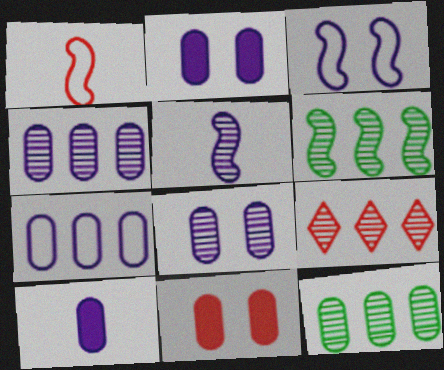[[1, 9, 11], 
[4, 6, 9], 
[7, 8, 10]]